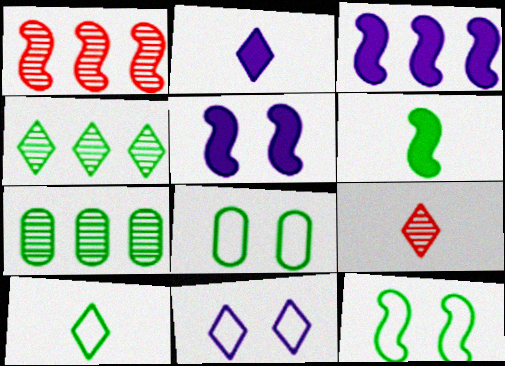[[1, 2, 8], 
[2, 9, 10], 
[3, 8, 9], 
[4, 6, 8]]